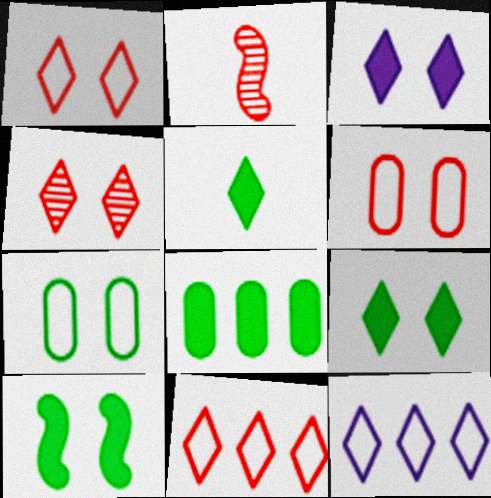[[4, 5, 12], 
[5, 8, 10]]